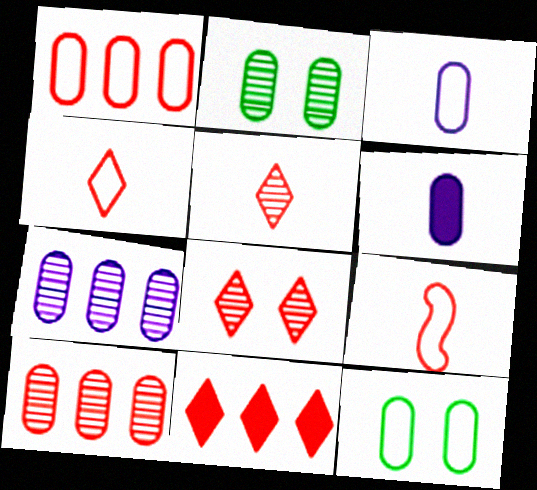[[1, 2, 6], 
[1, 3, 12], 
[4, 8, 11], 
[6, 10, 12]]